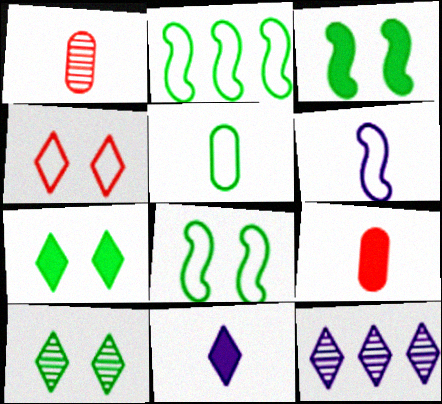[[8, 9, 12]]